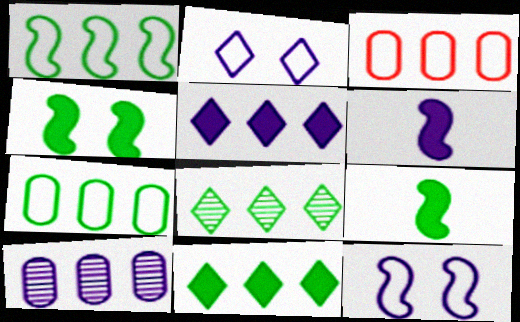[[2, 6, 10]]